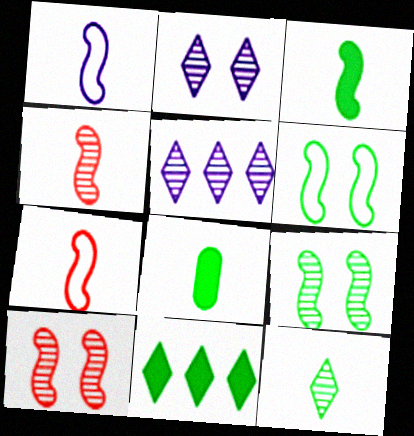[[1, 3, 4]]